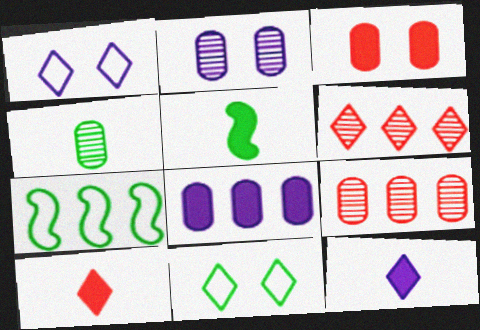[[1, 5, 9], 
[2, 4, 9], 
[2, 7, 10], 
[6, 7, 8], 
[6, 11, 12]]